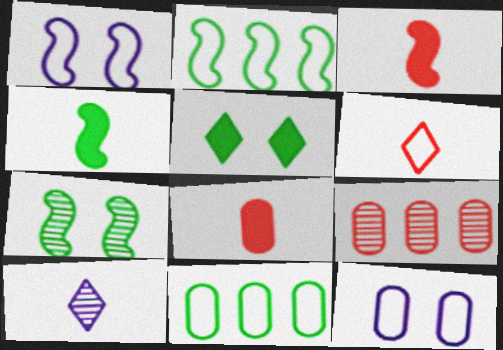[[1, 6, 11], 
[2, 4, 7], 
[2, 6, 12], 
[7, 9, 10]]